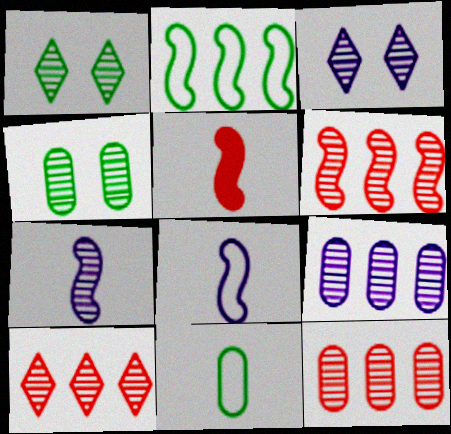[[1, 7, 12], 
[3, 7, 9], 
[4, 7, 10], 
[6, 10, 12]]